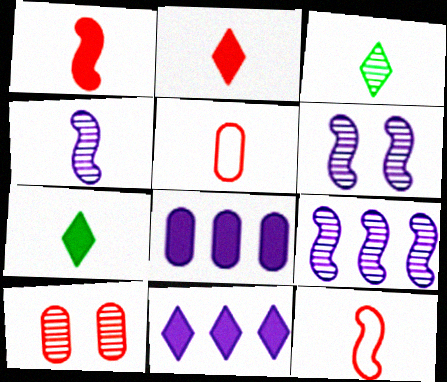[[3, 9, 10], 
[4, 5, 7], 
[4, 6, 9]]